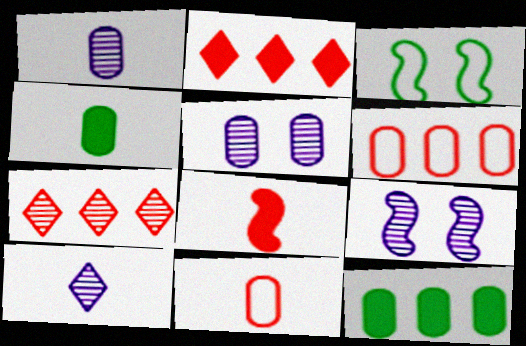[[1, 2, 3], 
[1, 4, 11], 
[4, 5, 6], 
[5, 11, 12]]